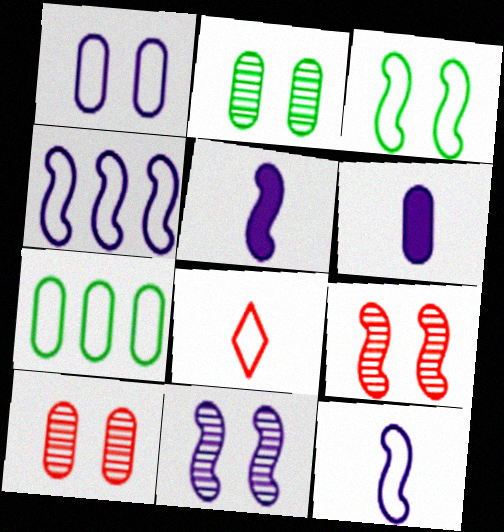[[4, 5, 11], 
[6, 7, 10]]